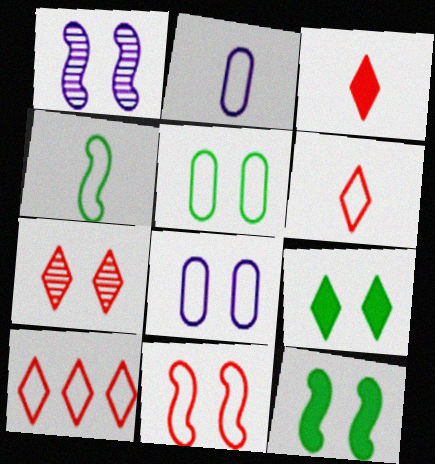[[1, 11, 12], 
[2, 4, 6], 
[3, 7, 10], 
[4, 8, 10], 
[7, 8, 12]]